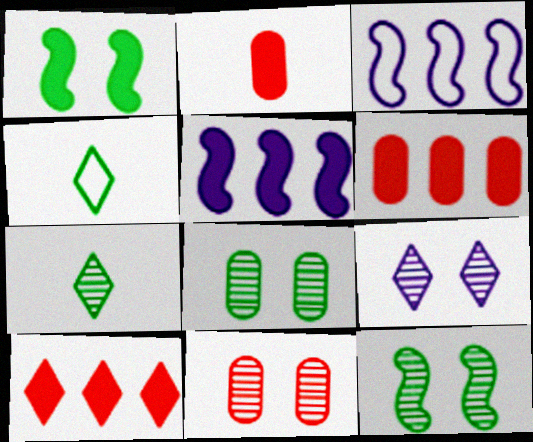[[4, 5, 11], 
[4, 9, 10], 
[9, 11, 12]]